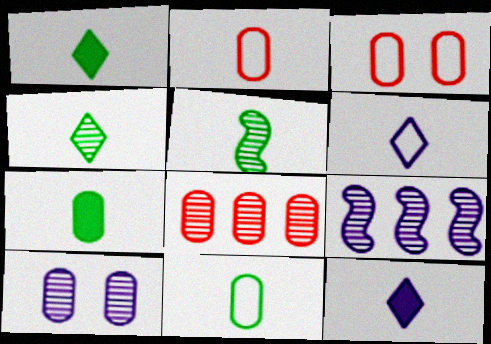[[1, 3, 9], 
[1, 5, 11], 
[2, 5, 12]]